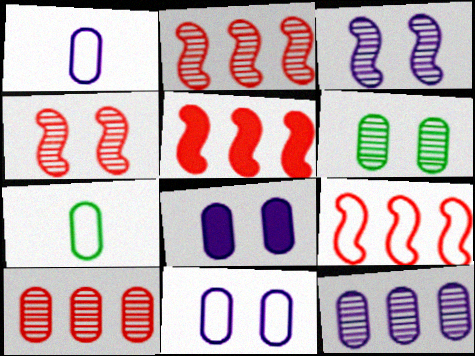[[1, 8, 12], 
[2, 5, 9], 
[7, 8, 10]]